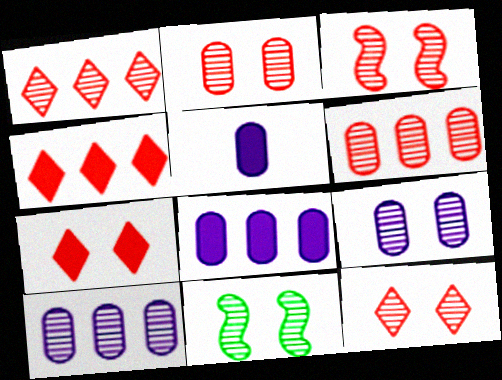[[2, 3, 12], 
[9, 11, 12]]